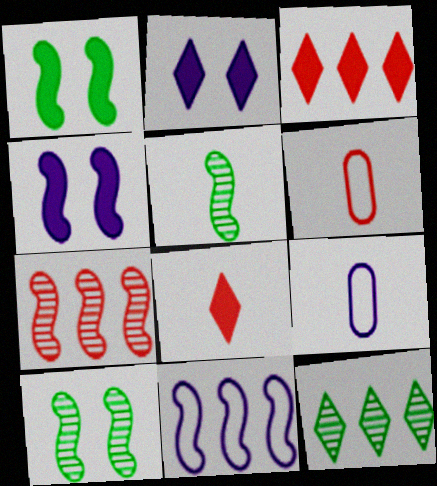[[3, 9, 10], 
[4, 6, 12], 
[5, 8, 9]]